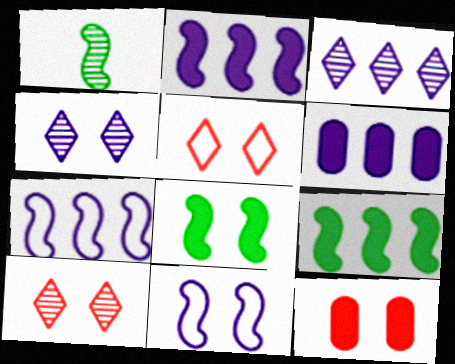[[1, 5, 6], 
[3, 6, 7]]